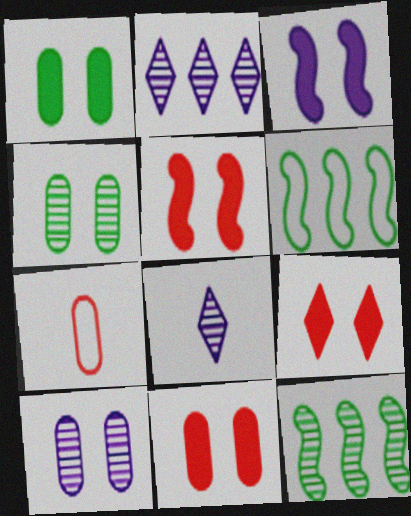[[1, 3, 9], 
[5, 9, 11], 
[6, 8, 11]]